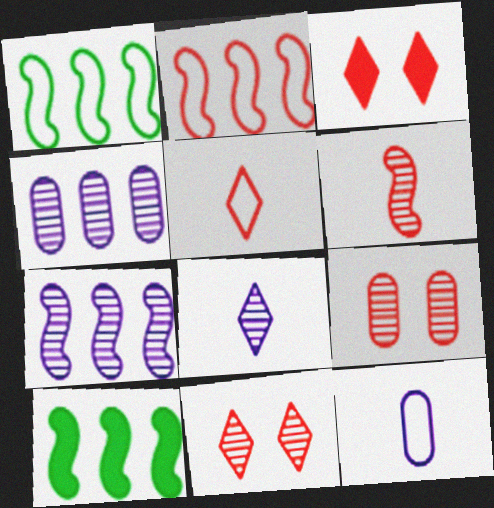[[2, 7, 10], 
[10, 11, 12]]